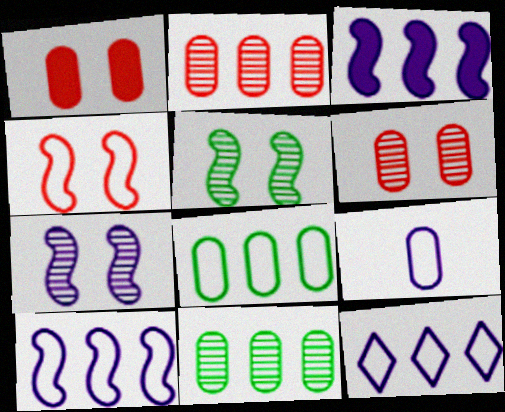[[1, 9, 11]]